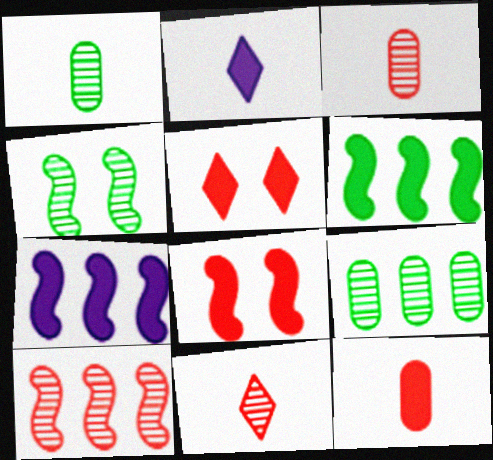[]